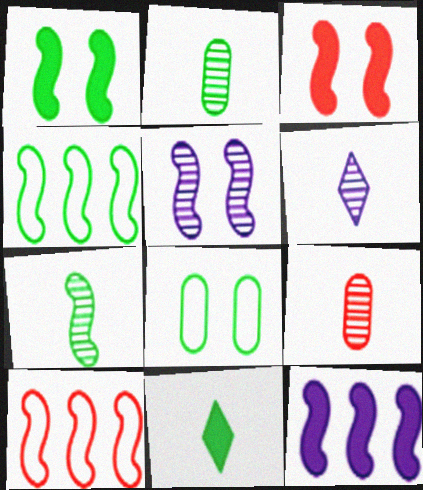[[1, 4, 7], 
[6, 7, 9]]